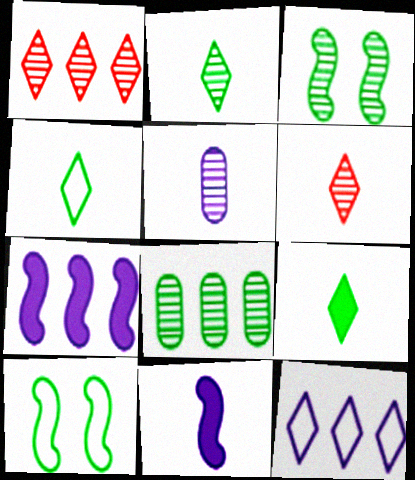[[1, 3, 5], 
[2, 3, 8], 
[2, 4, 9], 
[8, 9, 10]]